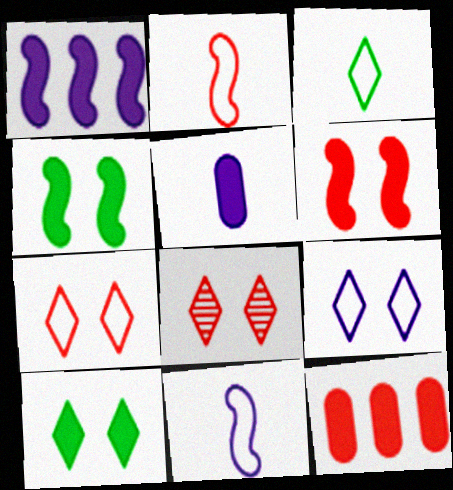[[2, 8, 12], 
[8, 9, 10]]